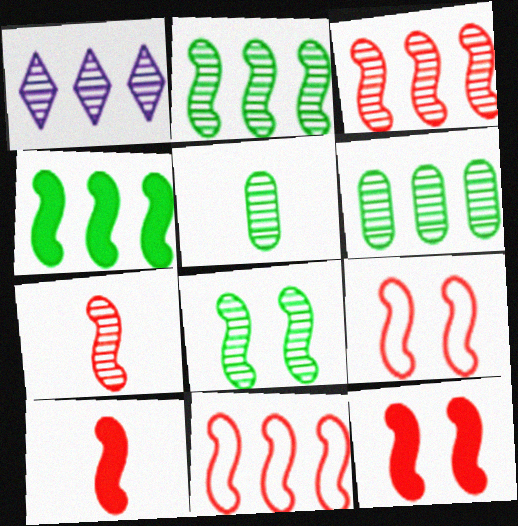[[1, 3, 6], 
[3, 9, 10], 
[7, 11, 12]]